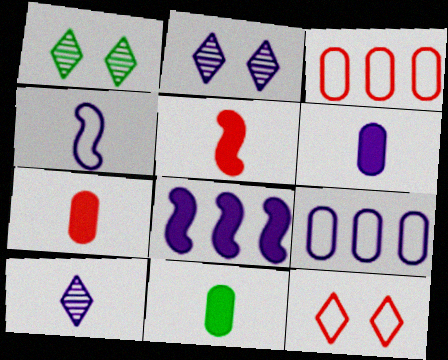[[1, 5, 9], 
[4, 6, 10], 
[6, 7, 11]]